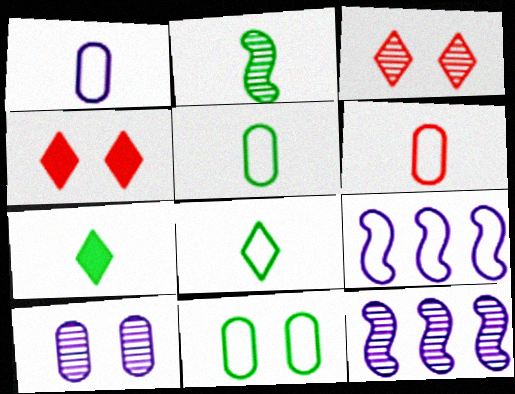[[1, 5, 6], 
[2, 5, 7], 
[4, 5, 12]]